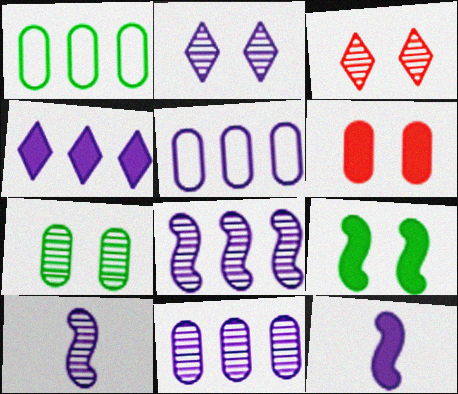[[1, 3, 12], 
[2, 5, 12], 
[2, 10, 11], 
[4, 5, 8]]